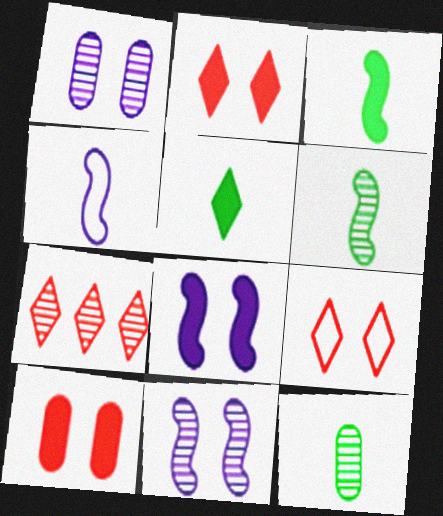[[1, 6, 7], 
[7, 11, 12]]